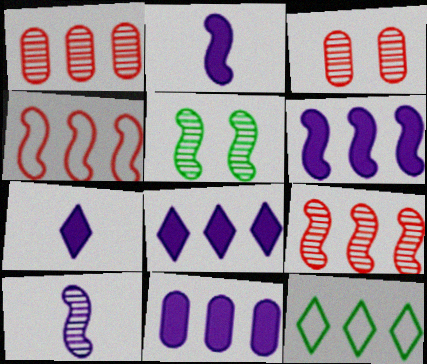[[1, 6, 12], 
[2, 3, 12], 
[2, 4, 5], 
[5, 9, 10], 
[6, 8, 11], 
[9, 11, 12]]